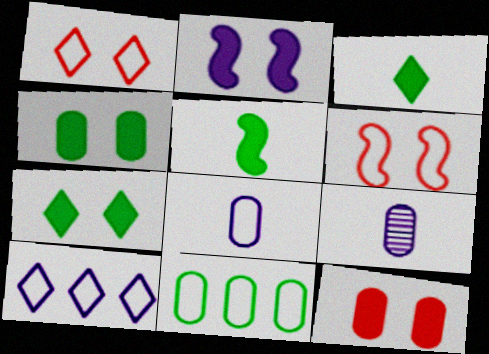[[2, 7, 12], 
[2, 9, 10], 
[9, 11, 12]]